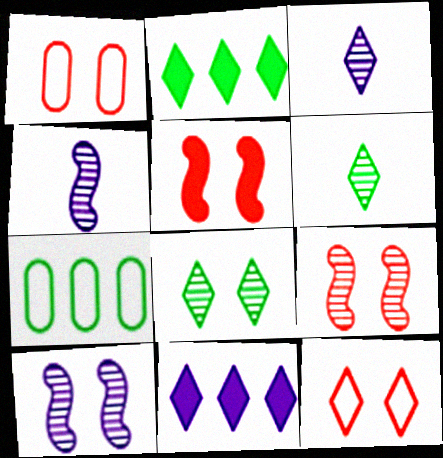[[1, 2, 4], 
[2, 3, 12], 
[3, 5, 7], 
[6, 11, 12]]